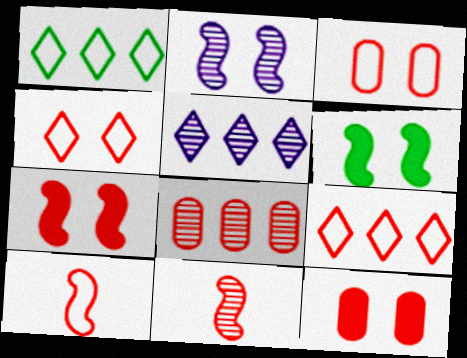[[3, 9, 10], 
[9, 11, 12]]